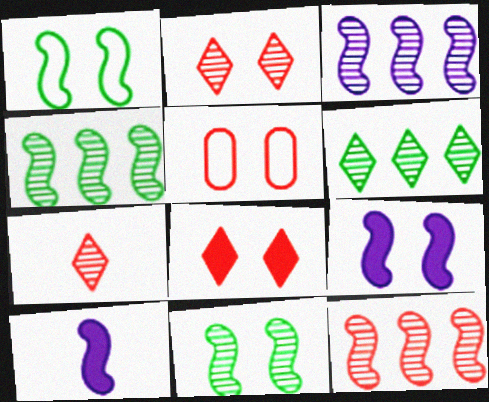[[1, 10, 12], 
[3, 4, 12], 
[5, 6, 10]]